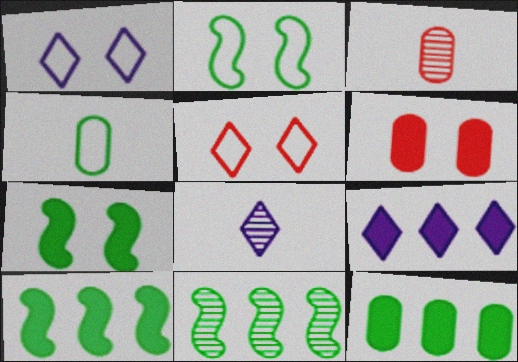[[1, 3, 10], 
[1, 8, 9], 
[2, 3, 9]]